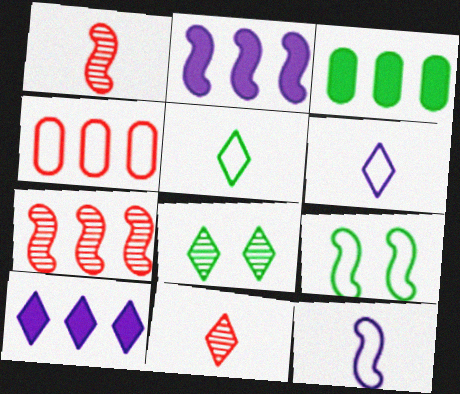[[1, 2, 9], 
[4, 6, 9]]